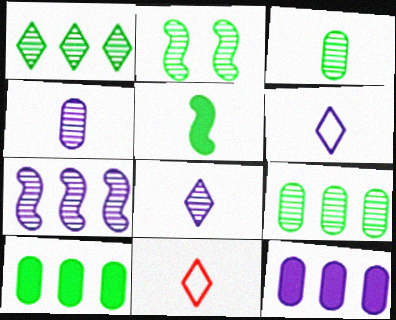[[1, 2, 3], 
[2, 11, 12], 
[4, 5, 11]]